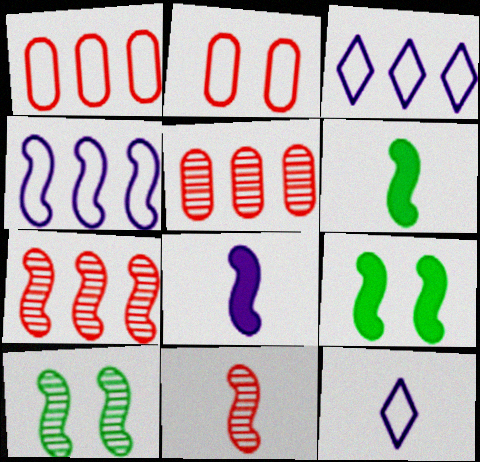[[4, 9, 11], 
[5, 9, 12]]